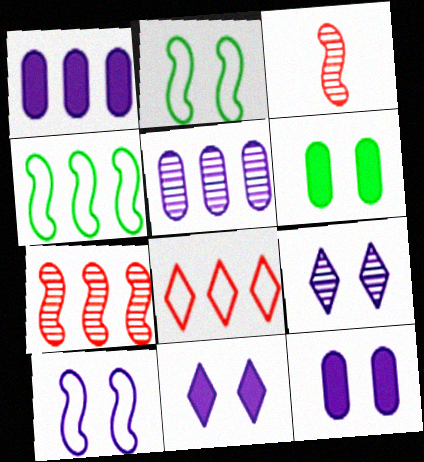[[9, 10, 12]]